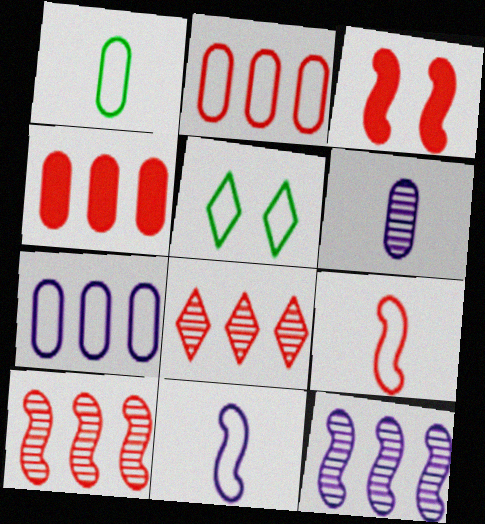[[2, 5, 11], 
[3, 9, 10], 
[5, 7, 9]]